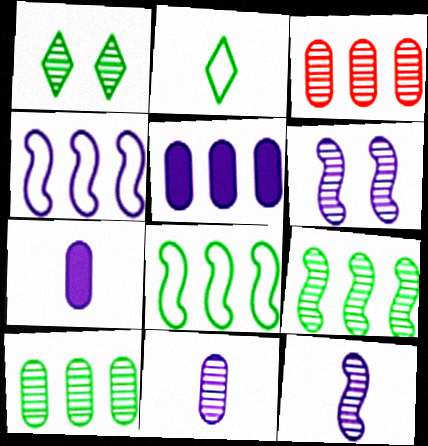[[1, 3, 12]]